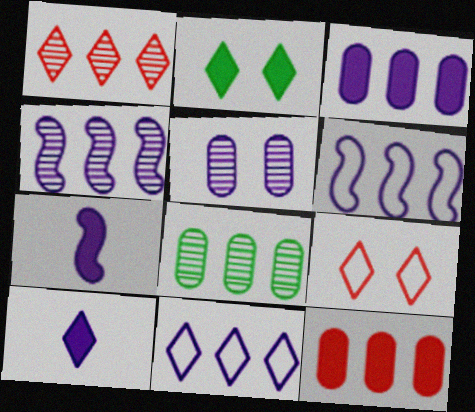[[1, 4, 8], 
[2, 7, 12], 
[3, 4, 11], 
[5, 6, 10], 
[5, 7, 11], 
[7, 8, 9]]